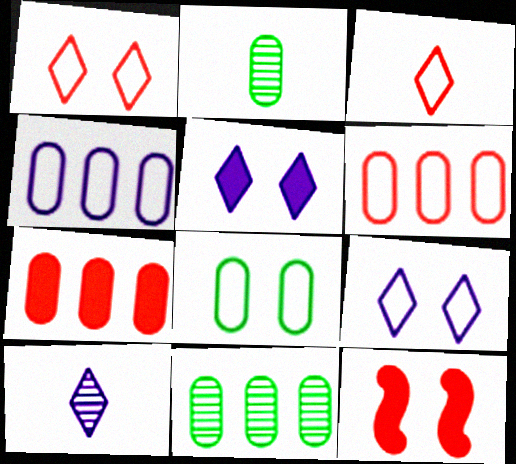[[4, 7, 11]]